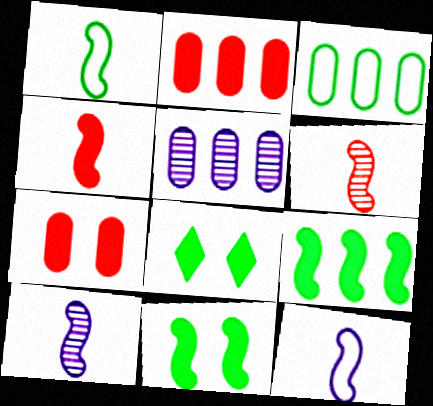[[1, 4, 10], 
[2, 3, 5]]